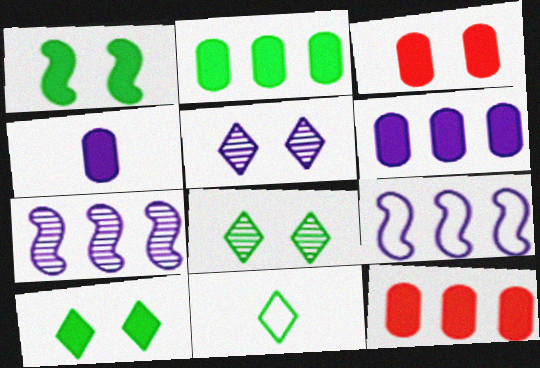[[2, 3, 4], 
[2, 6, 12], 
[3, 7, 11], 
[4, 5, 9]]